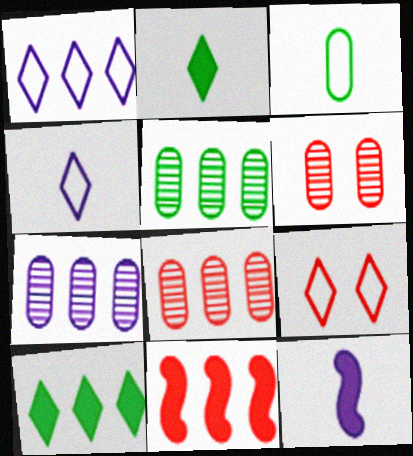[[1, 5, 11], 
[5, 7, 8], 
[5, 9, 12]]